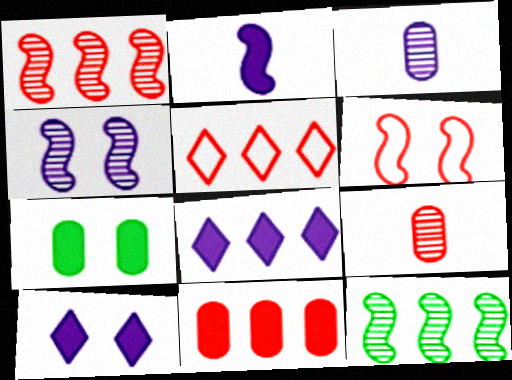[[1, 5, 11], 
[2, 6, 12]]